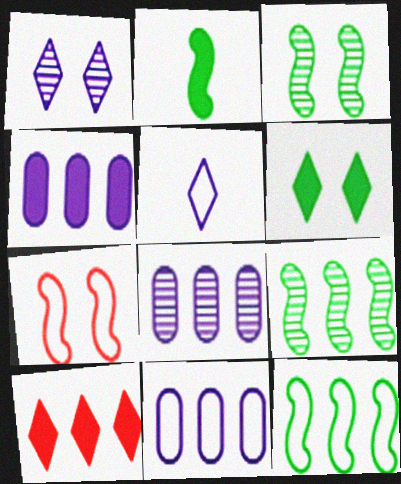[[2, 3, 12], 
[4, 8, 11], 
[8, 10, 12], 
[9, 10, 11]]